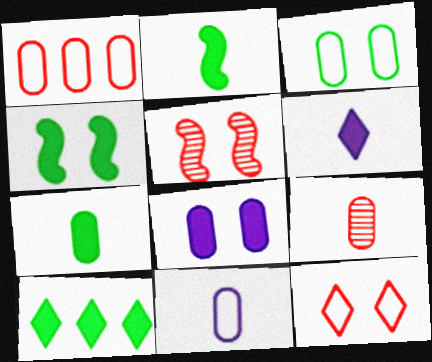[[1, 3, 11], 
[4, 7, 10], 
[5, 10, 11], 
[7, 9, 11]]